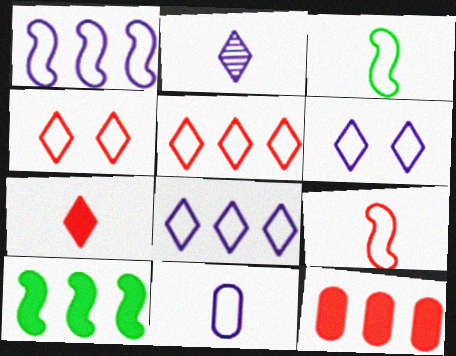[[1, 6, 11]]